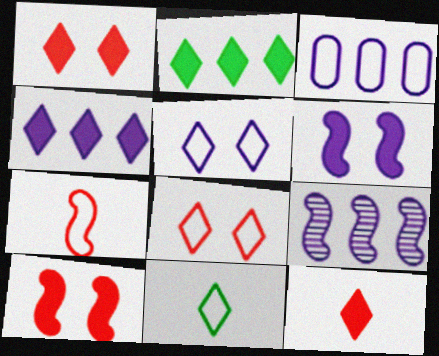[[3, 4, 9]]